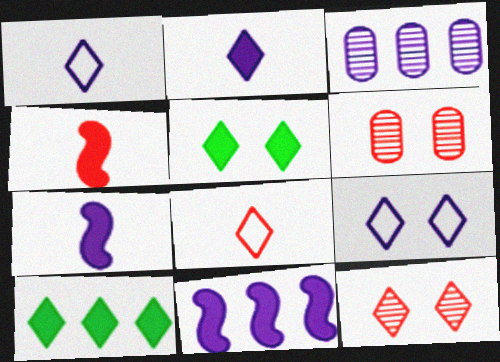[[1, 10, 12], 
[3, 7, 9], 
[5, 9, 12]]